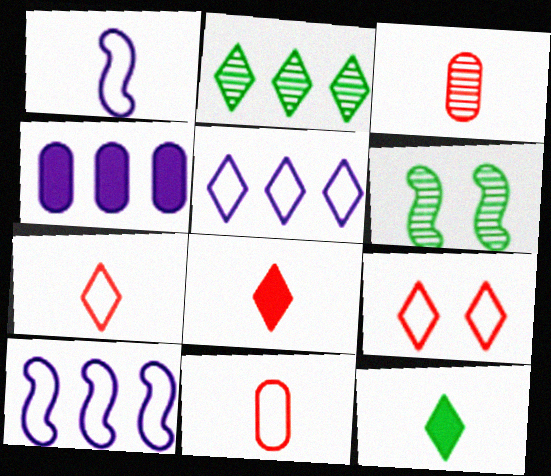[[1, 3, 12], 
[4, 6, 7]]